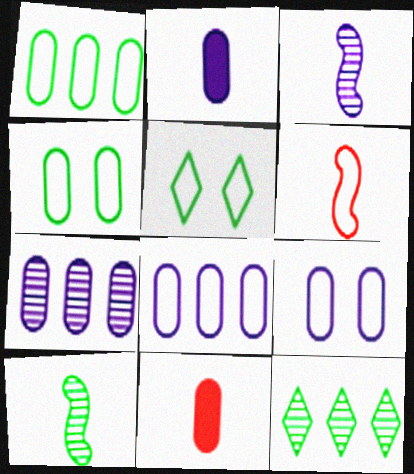[[2, 7, 9], 
[4, 7, 11], 
[5, 6, 8]]